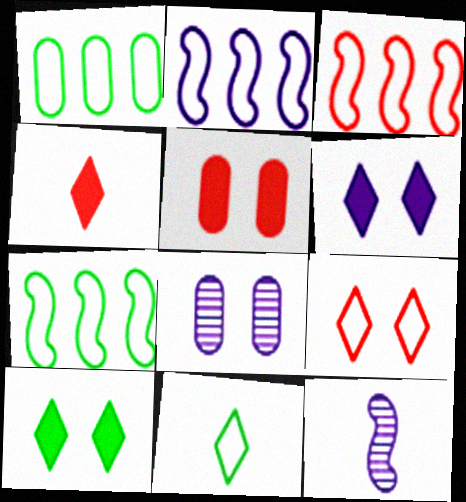[[2, 3, 7], 
[4, 7, 8]]